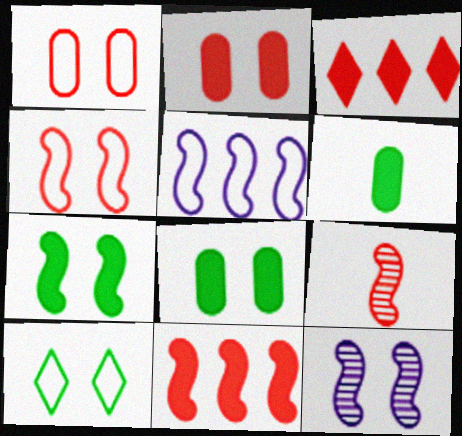[[1, 3, 9], 
[2, 10, 12], 
[4, 7, 12], 
[4, 9, 11], 
[5, 7, 9]]